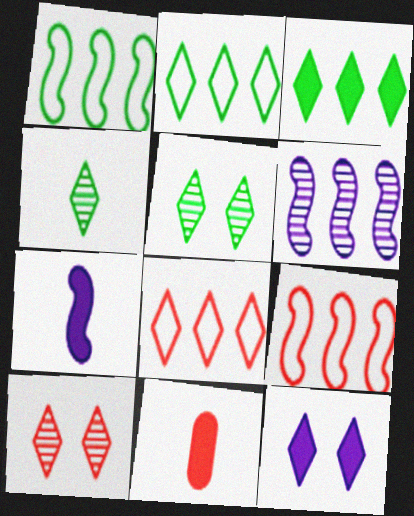[[4, 8, 12], 
[9, 10, 11]]